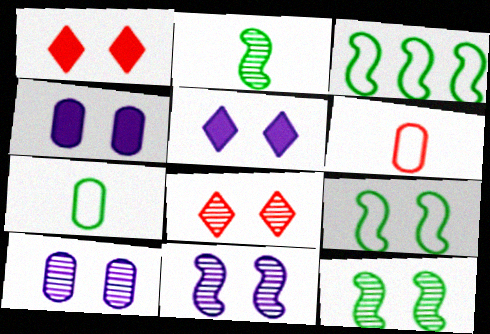[[1, 9, 10], 
[4, 8, 9], 
[8, 10, 12]]